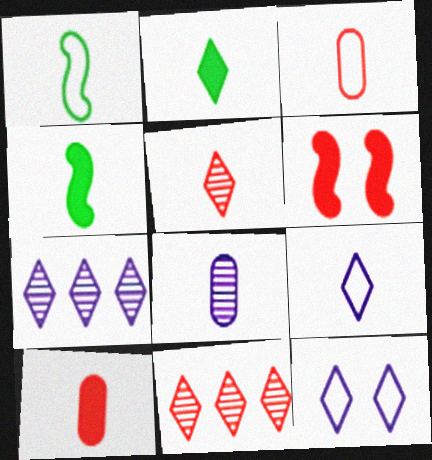[[1, 3, 9], 
[2, 5, 9], 
[2, 11, 12], 
[3, 6, 11]]